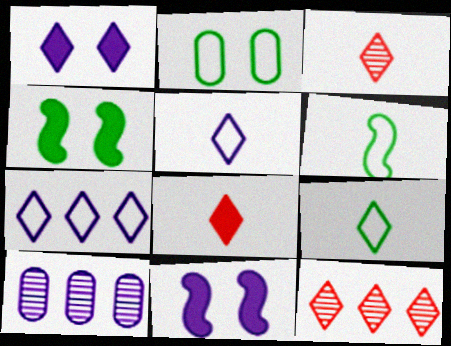[[1, 9, 12], 
[5, 10, 11]]